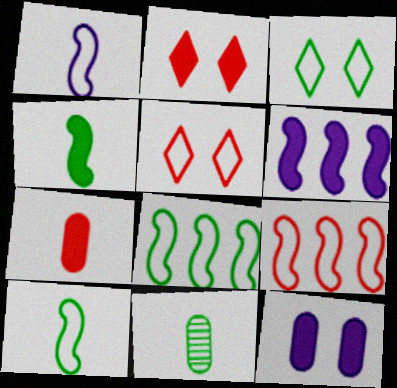[[5, 6, 11]]